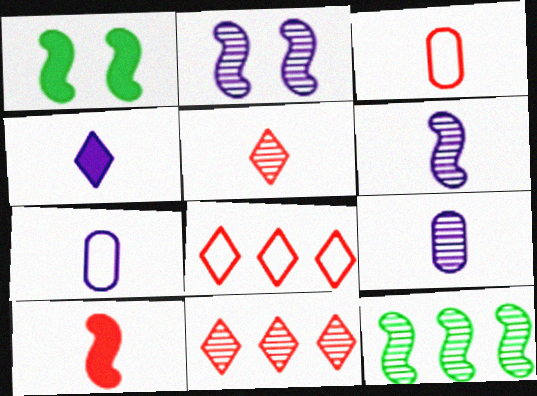[[1, 7, 11], 
[1, 8, 9], 
[3, 5, 10], 
[4, 6, 7]]